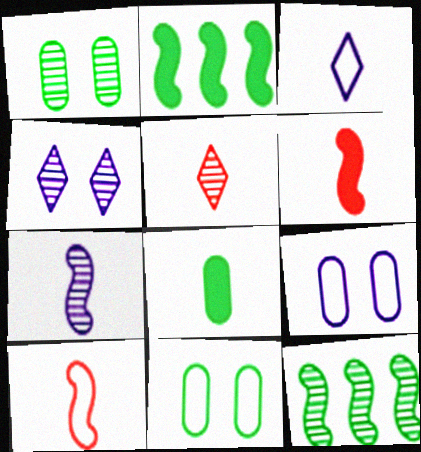[[2, 5, 9]]